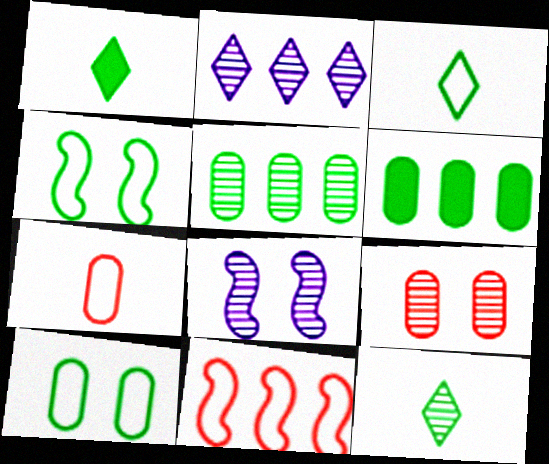[[1, 3, 12], 
[1, 4, 5], 
[2, 6, 11], 
[4, 6, 12]]